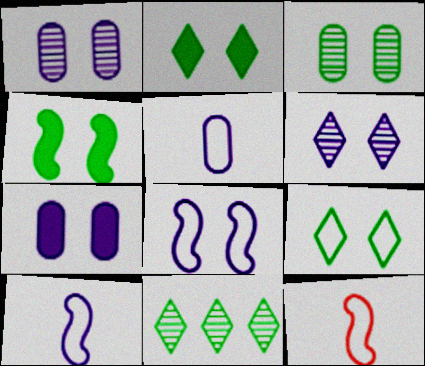[[3, 4, 9], 
[6, 7, 8], 
[7, 11, 12]]